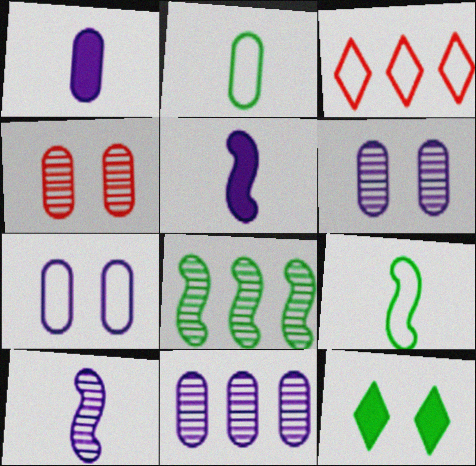[[1, 7, 11], 
[2, 8, 12], 
[3, 7, 9]]